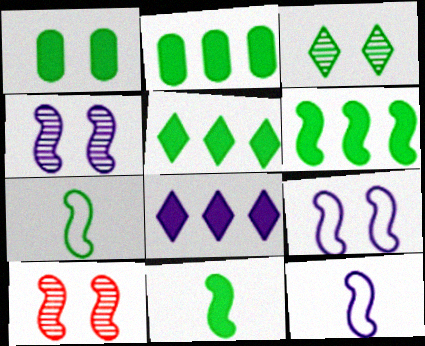[[1, 5, 11], 
[2, 3, 7], 
[2, 5, 6], 
[6, 10, 12]]